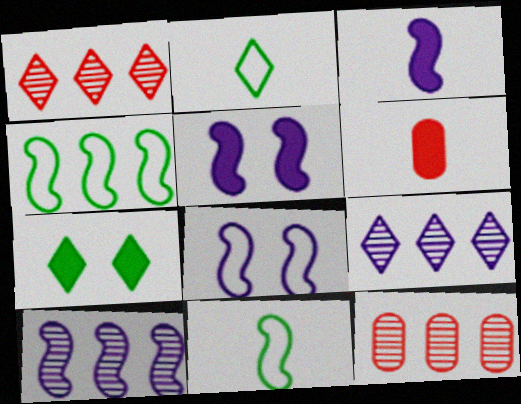[[2, 5, 12], 
[3, 8, 10]]